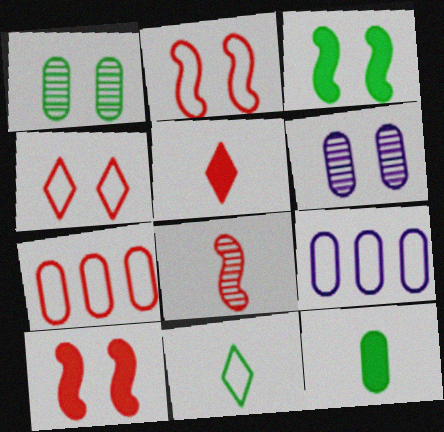[[2, 9, 11], 
[3, 4, 6], 
[6, 7, 12]]